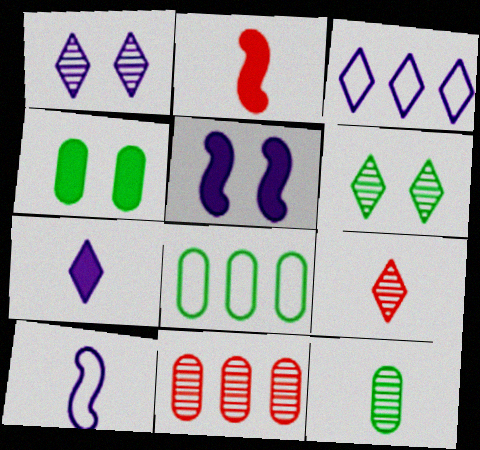[[1, 2, 8], 
[1, 3, 7], 
[4, 8, 12], 
[5, 8, 9]]